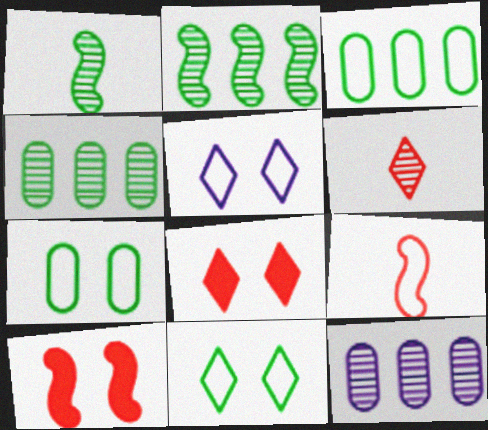[[3, 5, 9]]